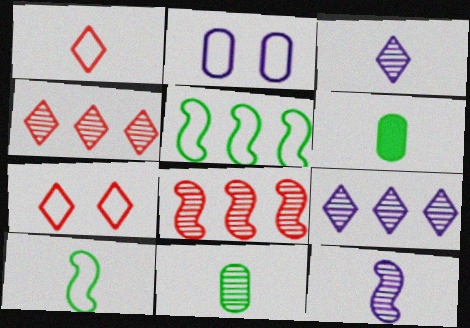[[1, 2, 5], 
[1, 6, 12]]